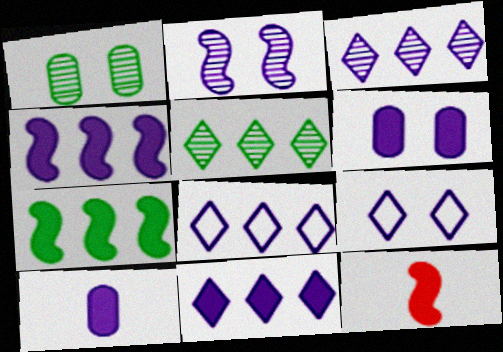[[1, 8, 12], 
[2, 6, 9], 
[2, 8, 10], 
[3, 8, 11]]